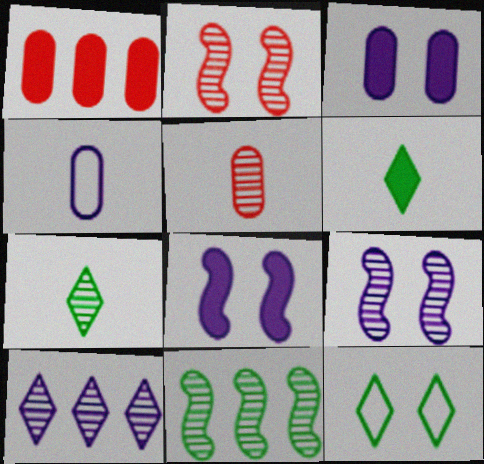[[1, 6, 8], 
[2, 3, 12], 
[4, 8, 10]]